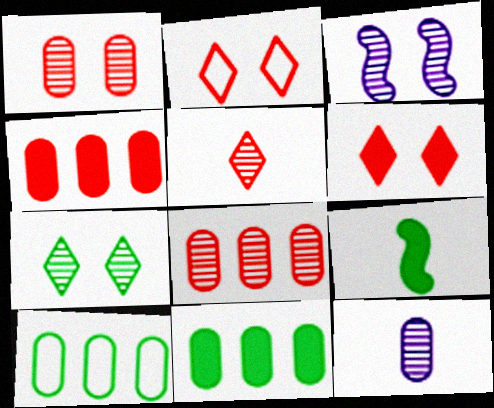[[1, 3, 7], 
[7, 9, 10]]